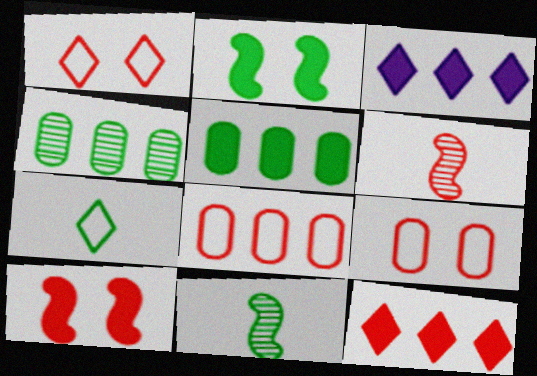[[2, 4, 7], 
[3, 9, 11], 
[6, 9, 12]]